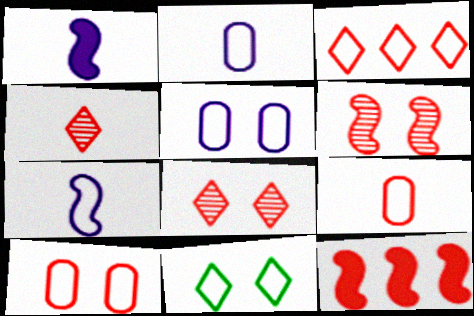[[4, 10, 12], 
[8, 9, 12]]